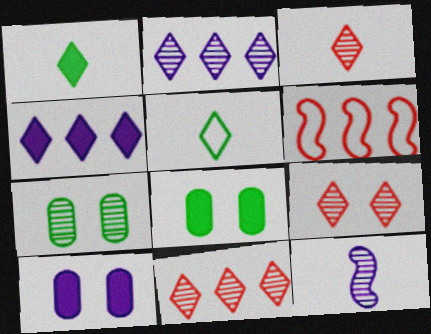[[3, 9, 11], 
[4, 5, 9], 
[7, 11, 12]]